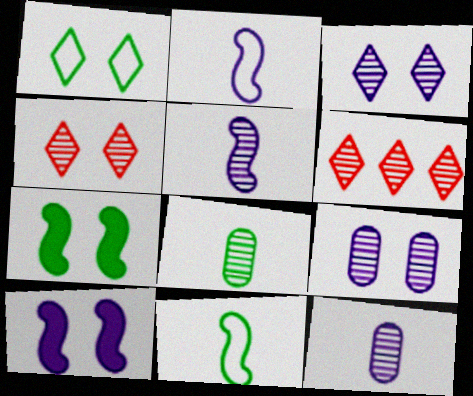[]